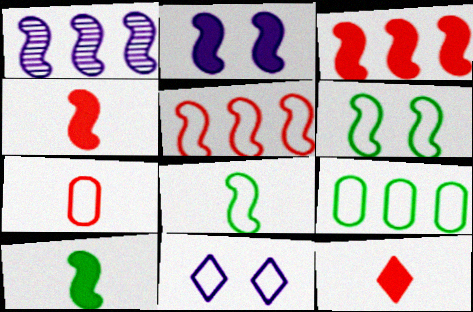[[1, 4, 6], 
[2, 3, 10]]